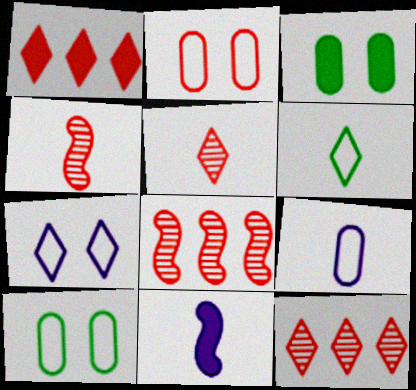[[1, 2, 4], 
[1, 3, 11], 
[10, 11, 12]]